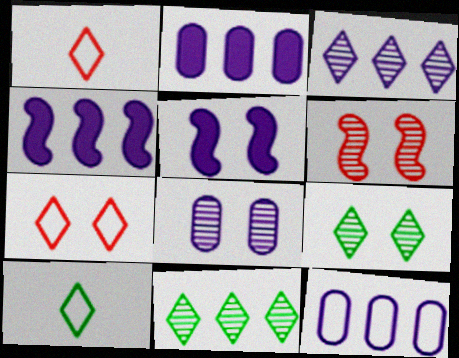[[2, 6, 10], 
[3, 4, 12], 
[6, 8, 9]]